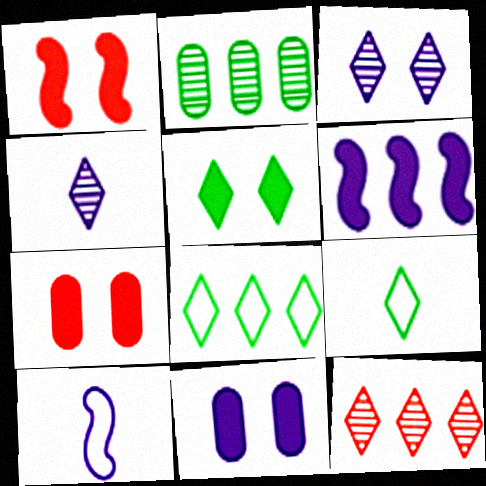[[1, 5, 11]]